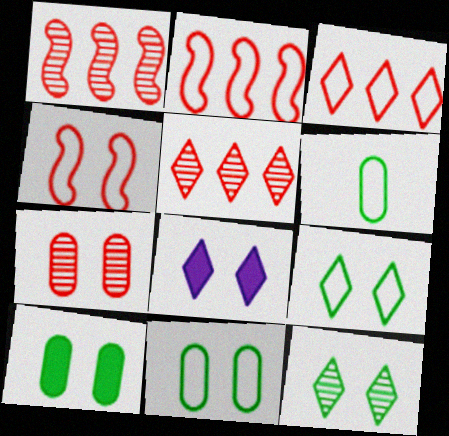[[1, 6, 8]]